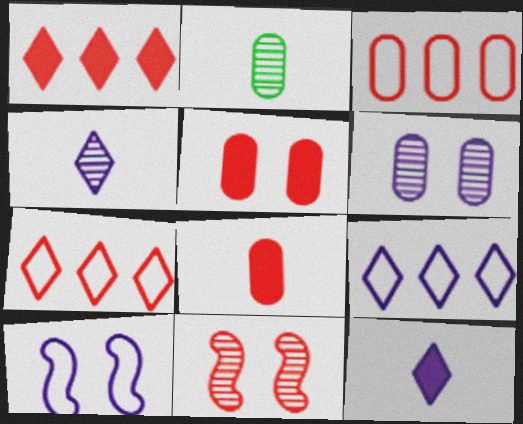[[1, 2, 10], 
[7, 8, 11]]